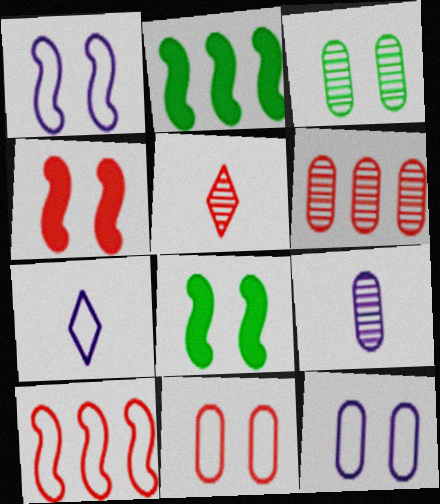[[2, 5, 12], 
[3, 6, 9], 
[6, 7, 8]]